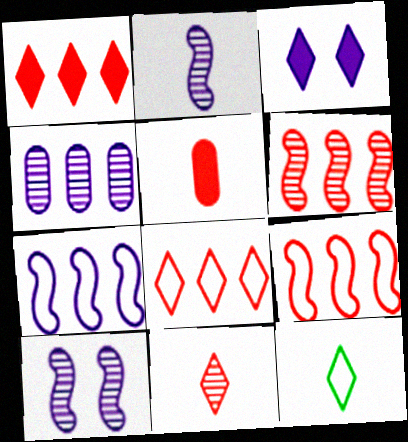[[2, 5, 12]]